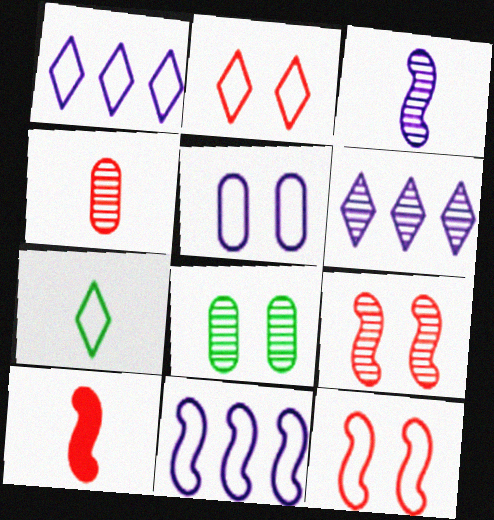[[1, 2, 7], 
[1, 8, 10]]